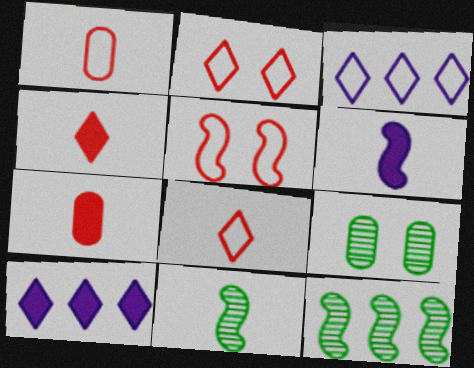[[5, 6, 12]]